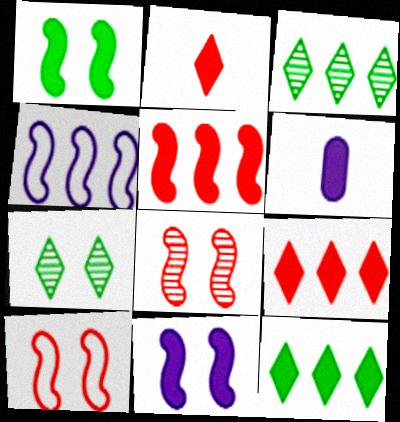[[1, 6, 9], 
[3, 6, 10]]